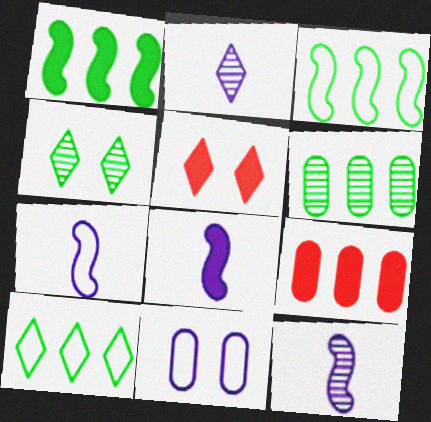[[1, 6, 10], 
[2, 5, 10], 
[4, 7, 9], 
[5, 6, 7], 
[7, 8, 12]]